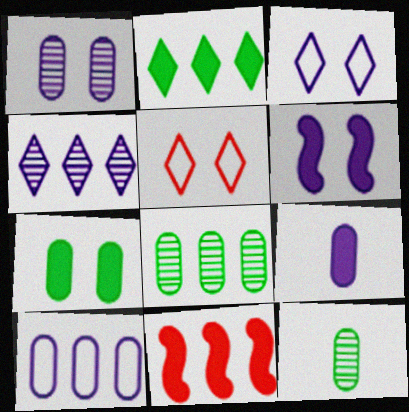[[1, 3, 6], 
[1, 9, 10], 
[3, 11, 12]]